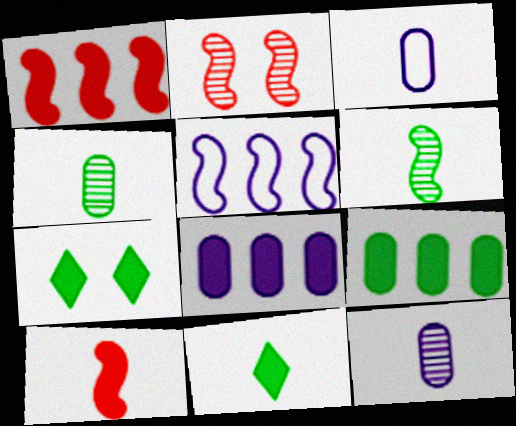[[7, 8, 10]]